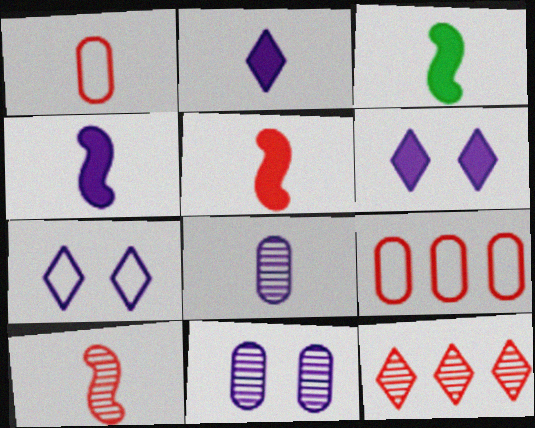[[3, 4, 5]]